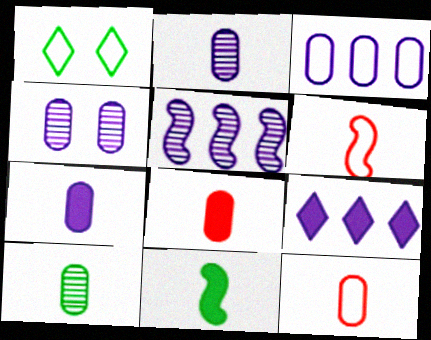[[1, 3, 6], 
[1, 5, 8], 
[3, 4, 7], 
[3, 5, 9], 
[7, 10, 12]]